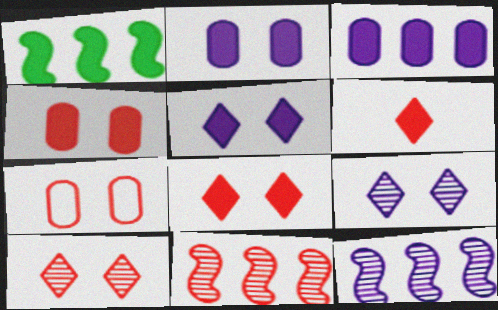[[1, 2, 6], 
[6, 7, 11]]